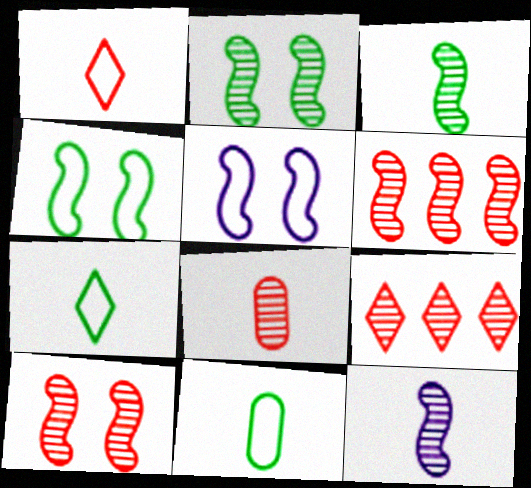[[2, 6, 12], 
[8, 9, 10]]